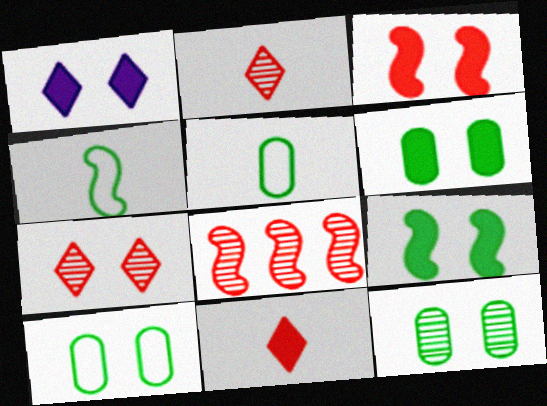[[1, 3, 6], 
[1, 5, 8], 
[6, 10, 12]]